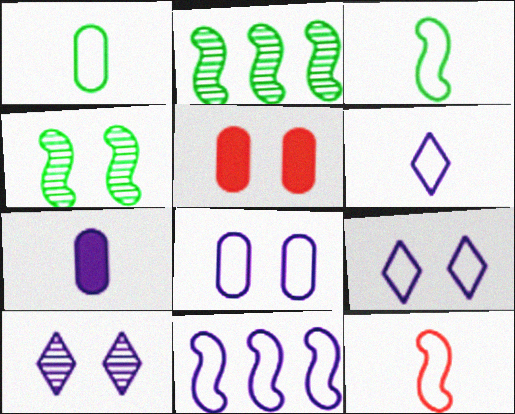[[1, 6, 12], 
[2, 5, 6], 
[4, 5, 9], 
[6, 8, 11], 
[7, 10, 11]]